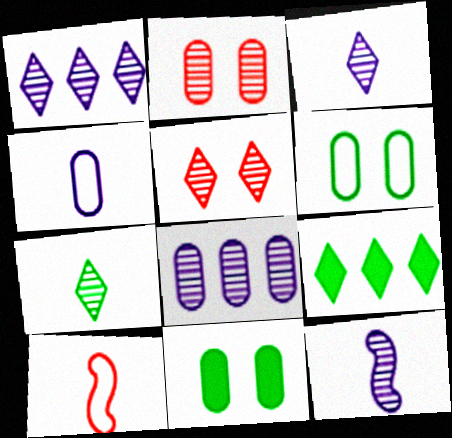[[1, 5, 7], 
[1, 10, 11]]